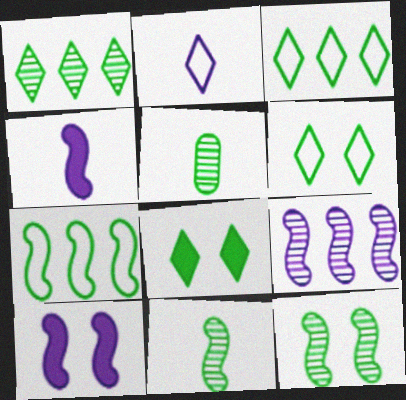[[1, 5, 12], 
[5, 7, 8]]